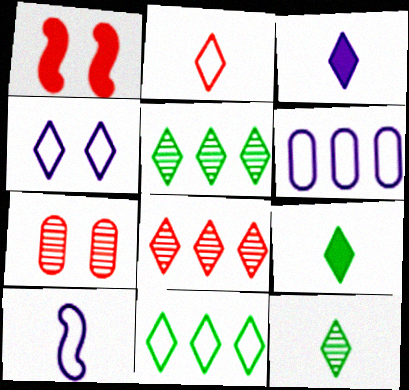[[1, 6, 12], 
[2, 3, 12], 
[2, 4, 11], 
[4, 6, 10], 
[4, 8, 9]]